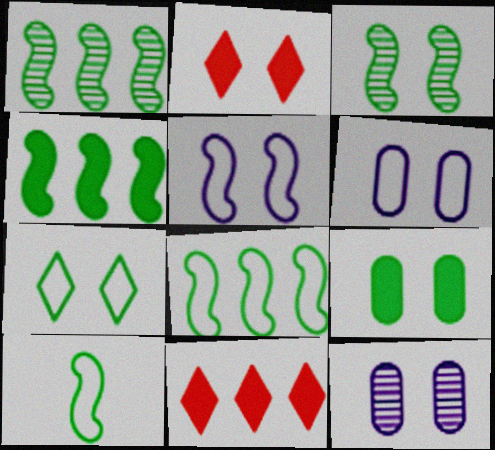[[1, 4, 8], 
[2, 3, 6], 
[3, 4, 10], 
[3, 7, 9], 
[10, 11, 12]]